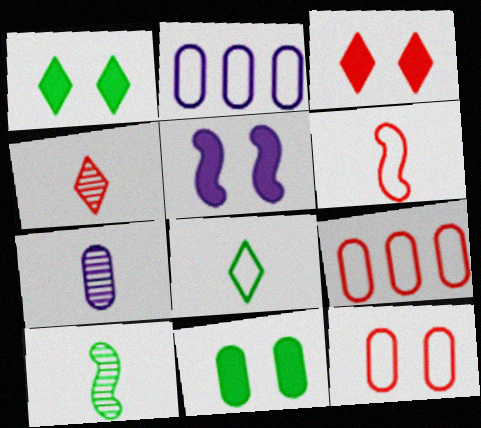[[2, 3, 10], 
[3, 5, 11], 
[4, 7, 10], 
[7, 9, 11]]